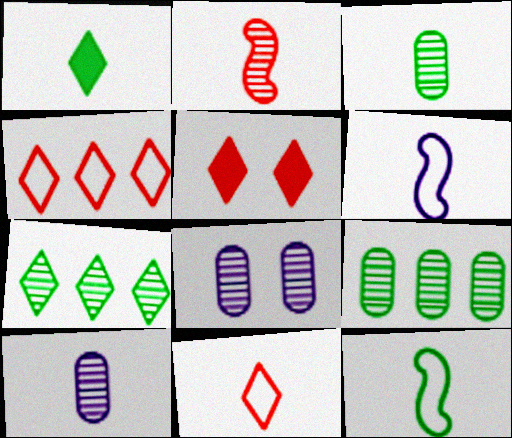[[1, 3, 12], 
[2, 7, 8], 
[5, 6, 9]]